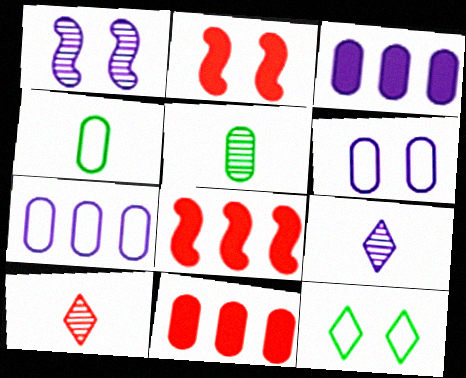[[5, 6, 11]]